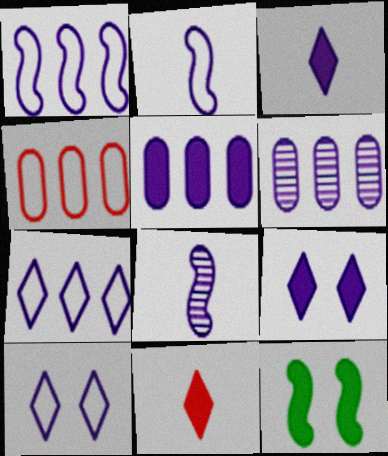[[2, 6, 9], 
[5, 8, 10], 
[5, 11, 12]]